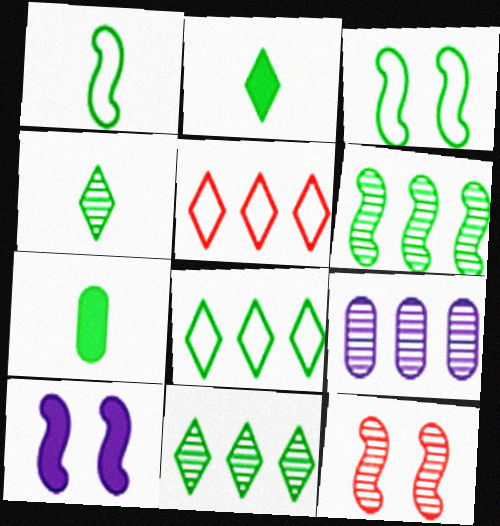[[1, 4, 7], 
[3, 7, 11], 
[3, 10, 12], 
[4, 9, 12]]